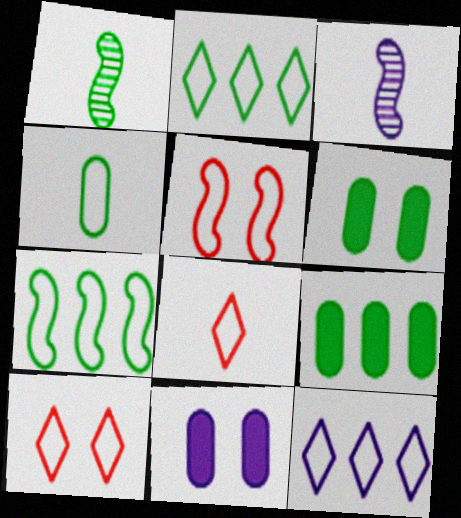[[1, 2, 6], 
[3, 9, 10], 
[3, 11, 12], 
[4, 5, 12]]